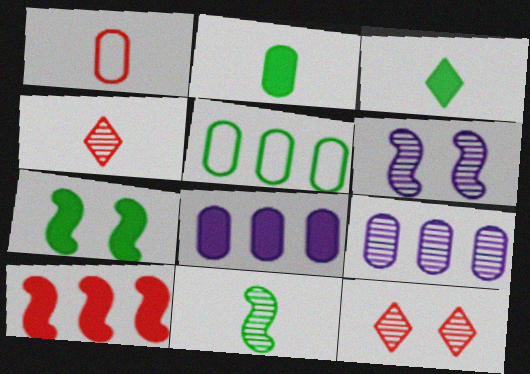[[1, 10, 12], 
[9, 11, 12]]